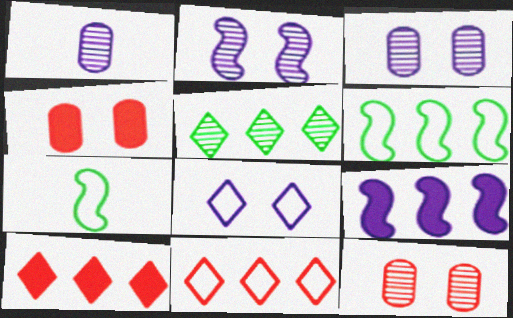[[1, 8, 9], 
[3, 7, 10]]